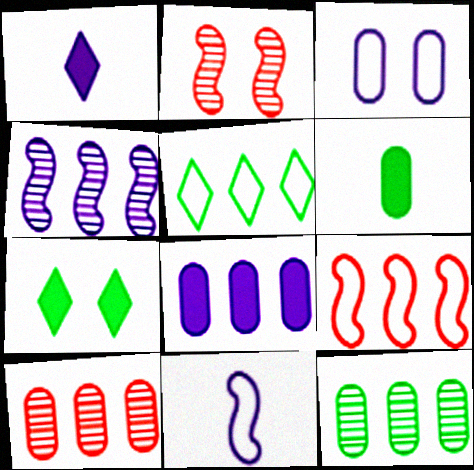[[1, 3, 4], 
[2, 3, 7], 
[3, 6, 10], 
[7, 10, 11]]